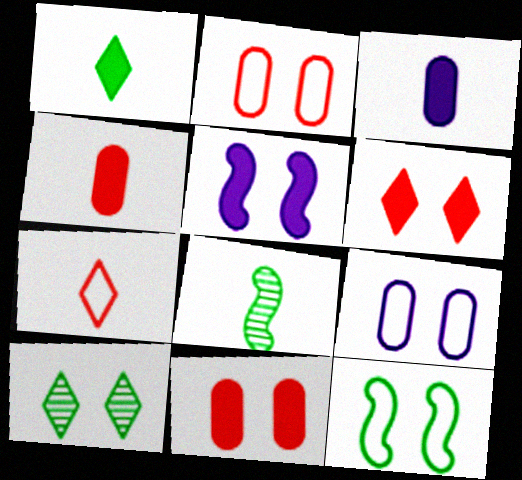[[2, 5, 10], 
[3, 7, 8]]